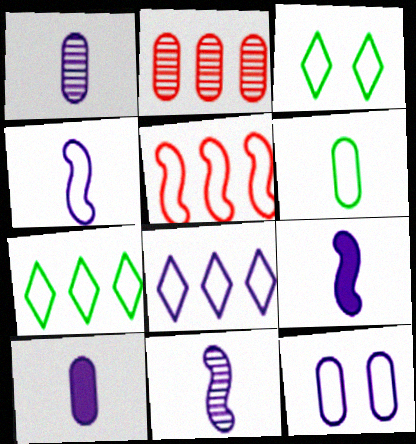[[2, 3, 9], 
[4, 8, 12], 
[4, 9, 11]]